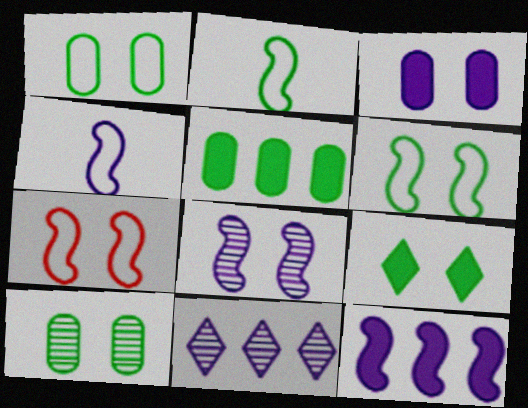[[3, 4, 11], 
[4, 8, 12], 
[6, 9, 10]]